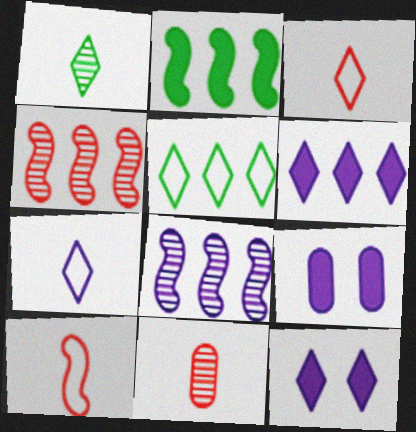[[7, 8, 9]]